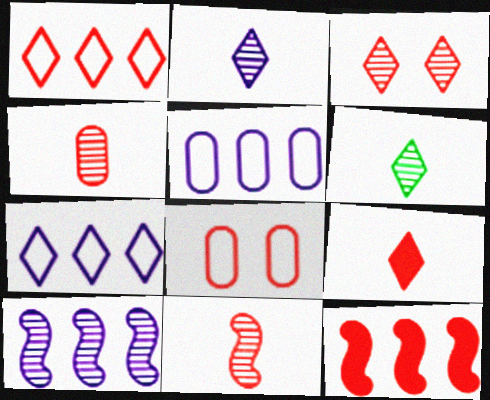[[1, 3, 9]]